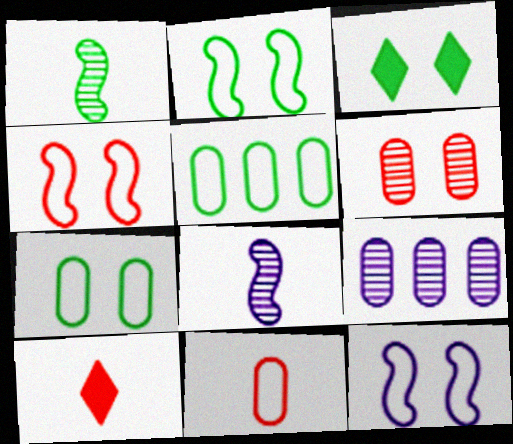[[1, 3, 5], 
[2, 4, 12], 
[2, 9, 10], 
[3, 6, 12]]